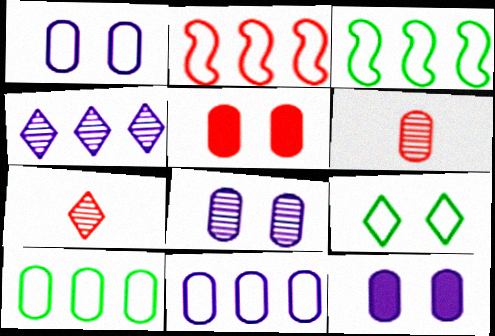[[1, 8, 12], 
[2, 5, 7], 
[3, 7, 12], 
[6, 10, 12]]